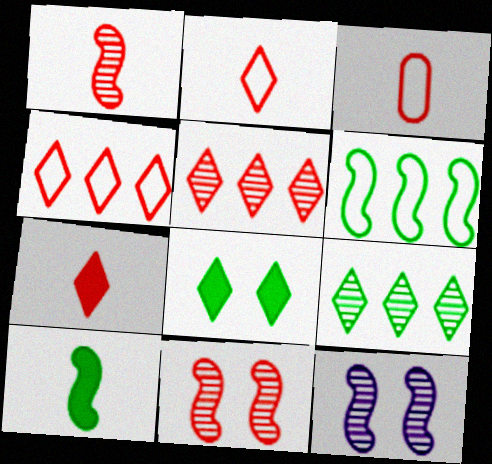[[1, 3, 7]]